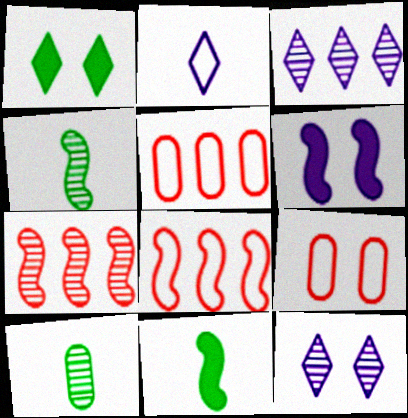[[3, 9, 11], 
[4, 6, 8], 
[5, 11, 12], 
[7, 10, 12]]